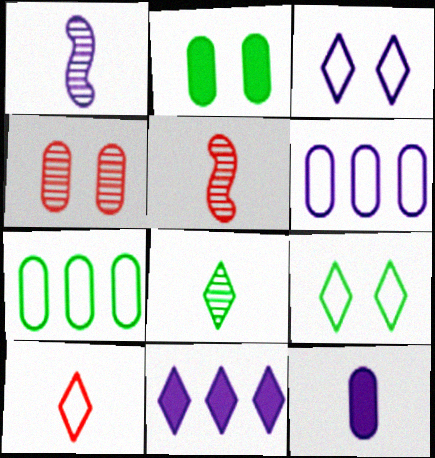[[4, 7, 12]]